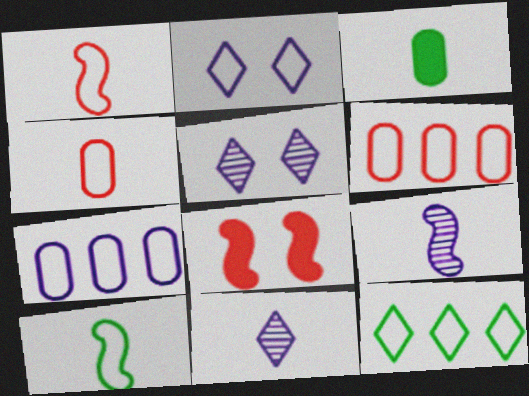[[1, 3, 11], 
[2, 6, 10]]